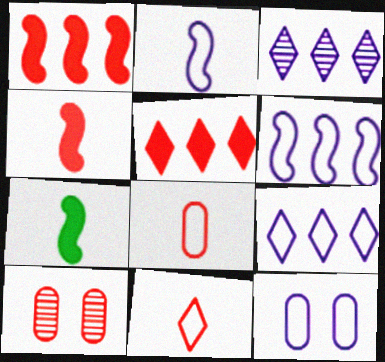[[1, 10, 11], 
[2, 9, 12], 
[7, 9, 10]]